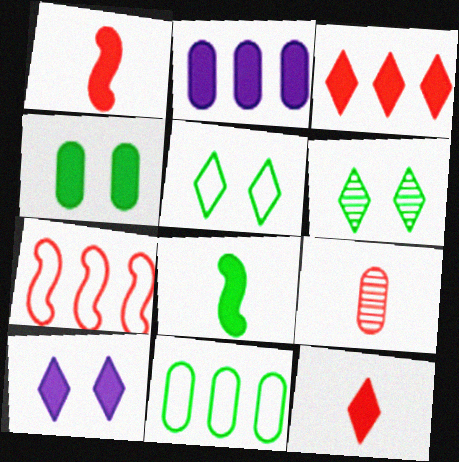[[6, 8, 11]]